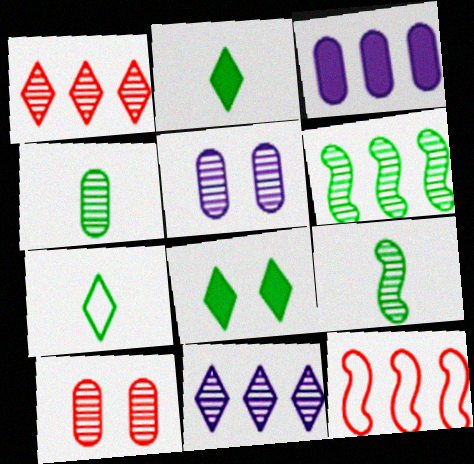[[1, 5, 9], 
[2, 5, 12], 
[9, 10, 11]]